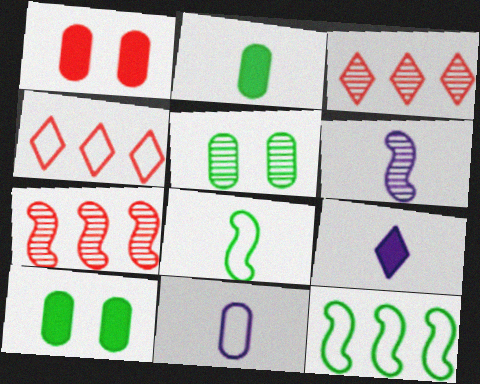[[3, 5, 6], 
[4, 6, 10], 
[6, 9, 11]]